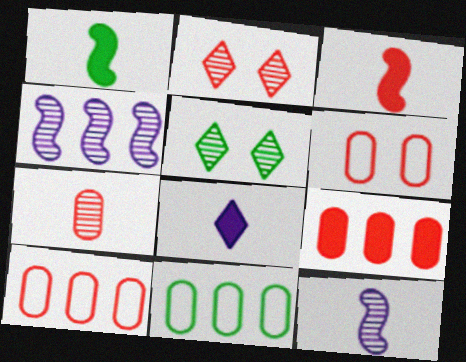[[1, 5, 11], 
[2, 3, 10], 
[4, 5, 7], 
[6, 7, 9]]